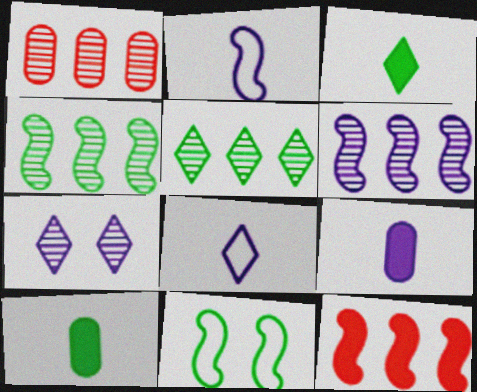[[1, 5, 6], 
[5, 10, 11]]